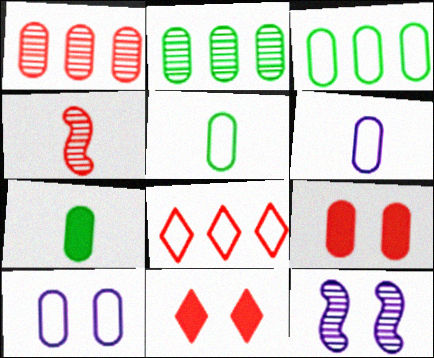[[1, 7, 10], 
[2, 6, 9], 
[4, 8, 9], 
[7, 8, 12]]